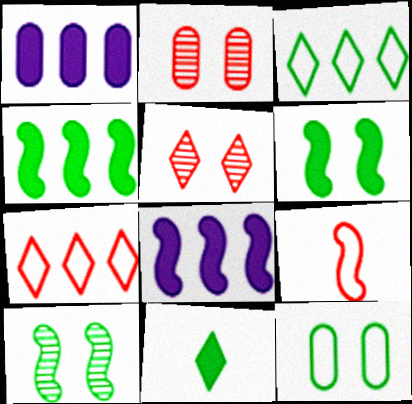[[8, 9, 10]]